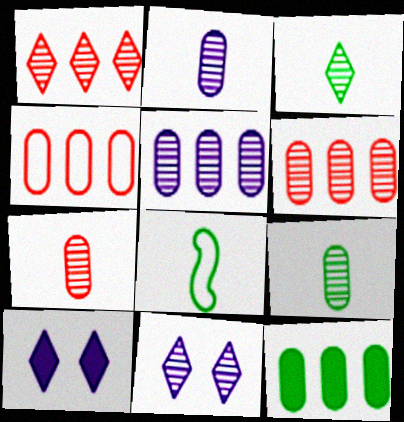[[1, 3, 11], 
[2, 7, 9], 
[4, 5, 12], 
[6, 8, 10]]